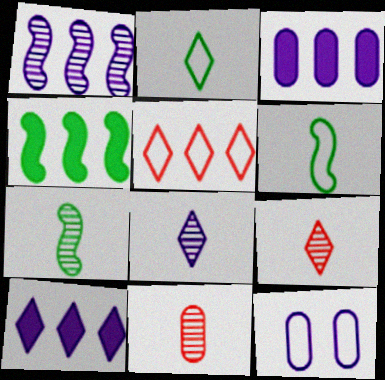[[4, 9, 12], 
[5, 6, 12], 
[7, 8, 11]]